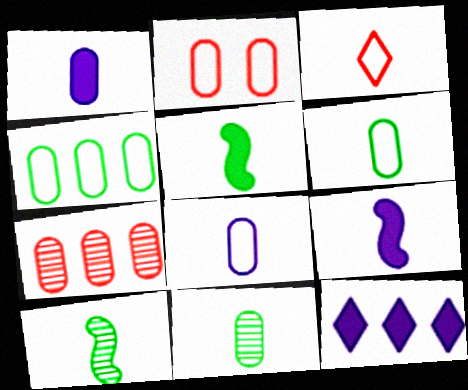[[1, 3, 10], 
[2, 4, 8], 
[2, 10, 12], 
[3, 9, 11]]